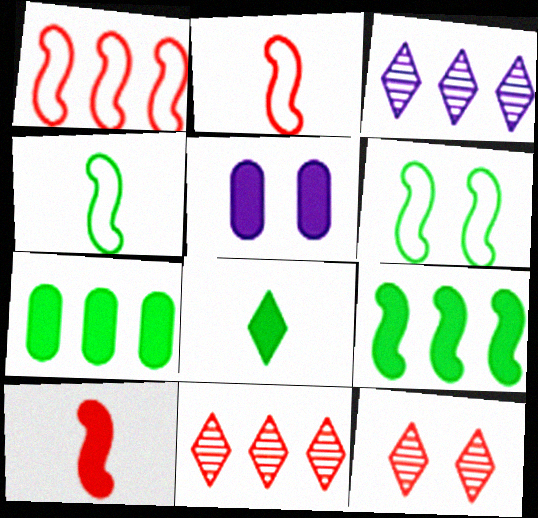[[1, 3, 7], 
[4, 5, 11], 
[5, 6, 12]]